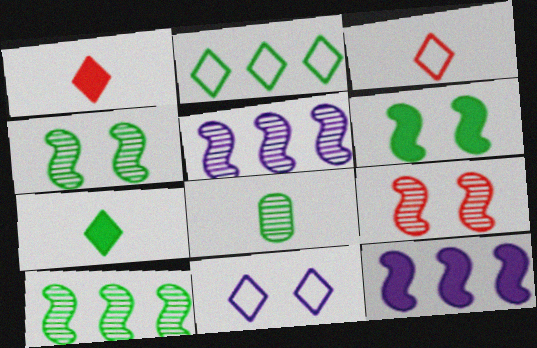[[2, 3, 11], 
[2, 6, 8]]